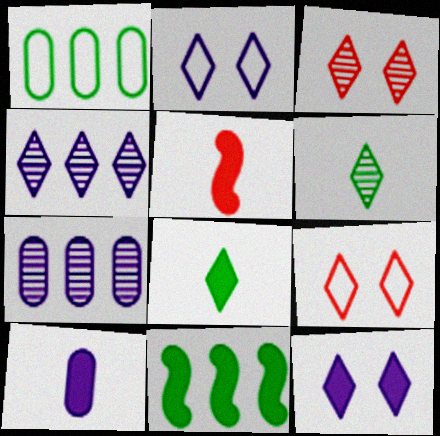[[3, 4, 6], 
[4, 8, 9], 
[5, 8, 10]]